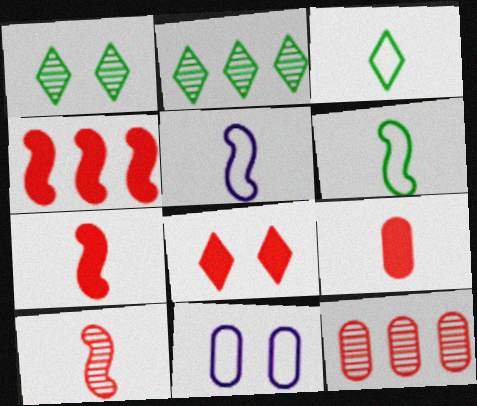[[2, 7, 11], 
[4, 8, 9]]